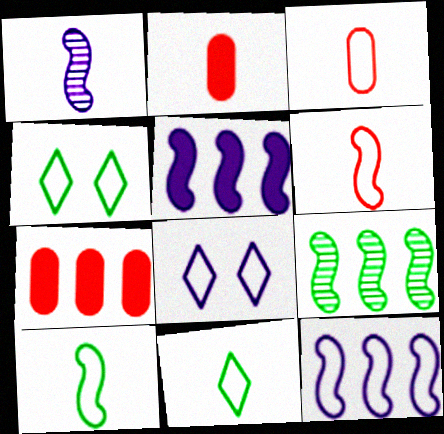[[1, 2, 11], 
[1, 4, 7], 
[2, 8, 9], 
[3, 4, 12]]